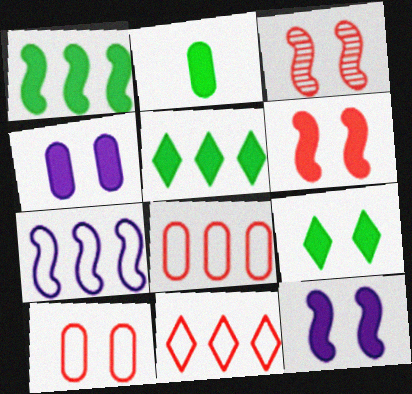[[1, 2, 9], 
[4, 6, 9]]